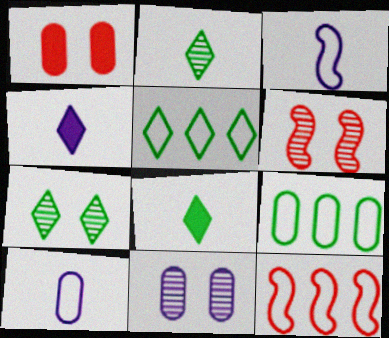[[4, 6, 9], 
[5, 7, 8], 
[6, 7, 11], 
[8, 11, 12]]